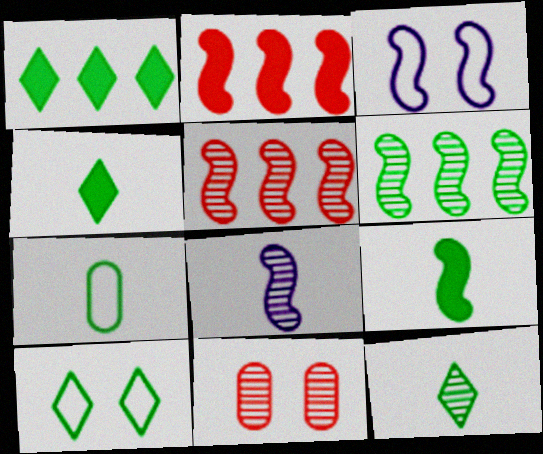[[1, 10, 12], 
[3, 5, 9], 
[7, 9, 12]]